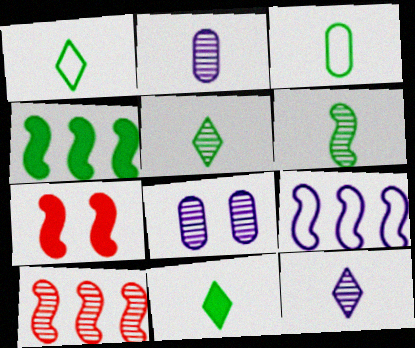[[1, 5, 11], 
[3, 6, 11], 
[4, 9, 10], 
[5, 8, 10], 
[6, 7, 9]]